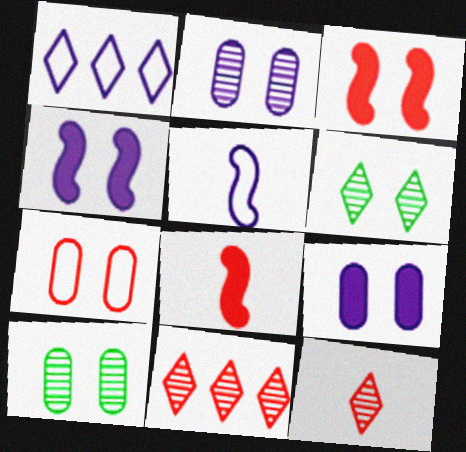[[1, 8, 10], 
[4, 6, 7], 
[7, 8, 11], 
[7, 9, 10]]